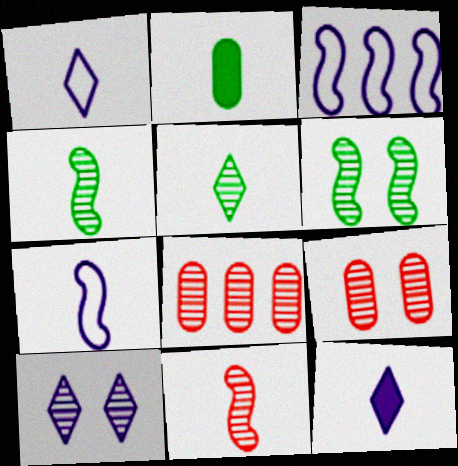[[1, 2, 11], 
[4, 8, 10], 
[6, 9, 10]]